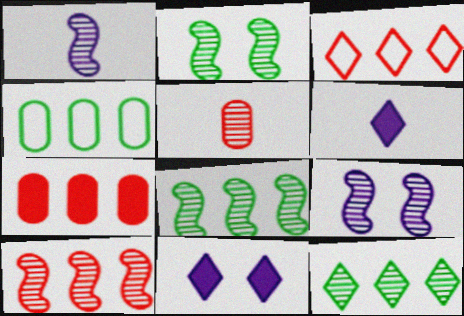[[1, 2, 10], 
[3, 7, 10], 
[5, 9, 12]]